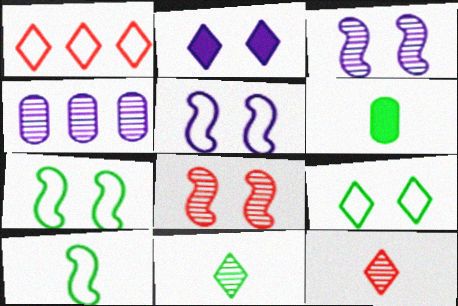[[1, 2, 11], 
[1, 3, 6], 
[4, 8, 11], 
[6, 10, 11]]